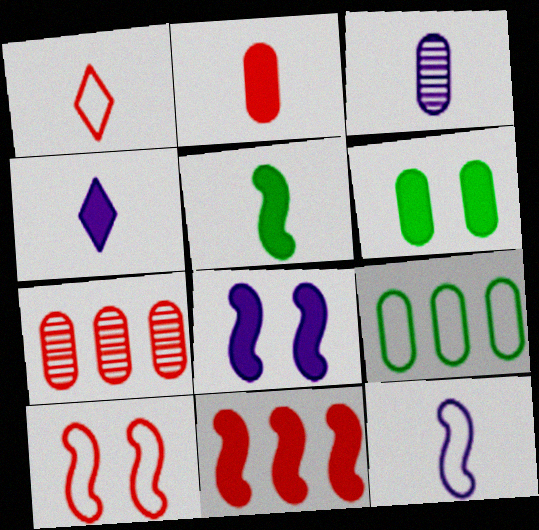[[1, 3, 5], 
[2, 4, 5], 
[3, 4, 12], 
[4, 6, 11], 
[5, 8, 11]]